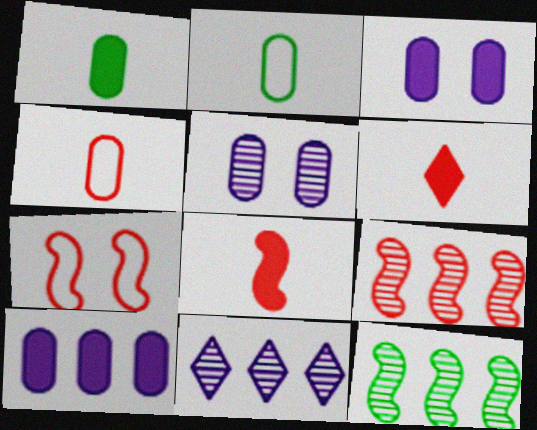[[1, 7, 11], 
[7, 8, 9]]